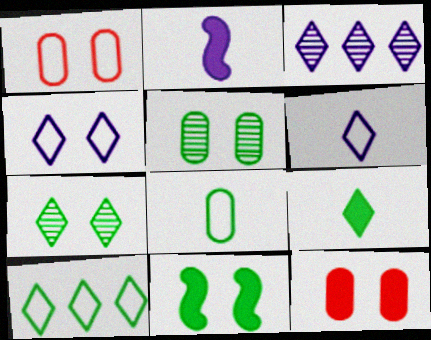[[7, 9, 10]]